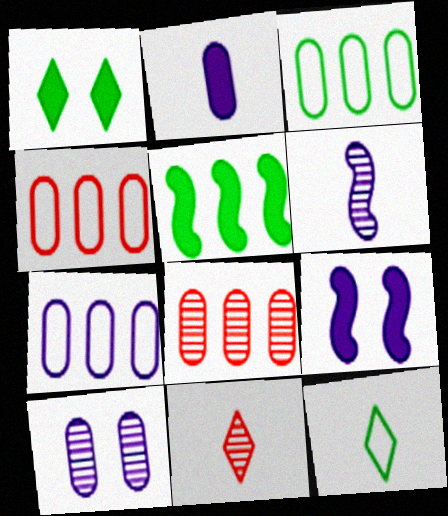[[1, 4, 6], 
[2, 7, 10], 
[3, 4, 7], 
[3, 9, 11], 
[8, 9, 12]]